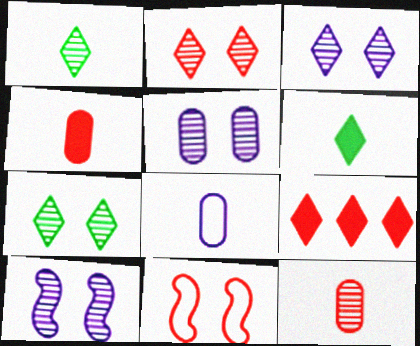[[2, 3, 7], 
[3, 5, 10], 
[9, 11, 12]]